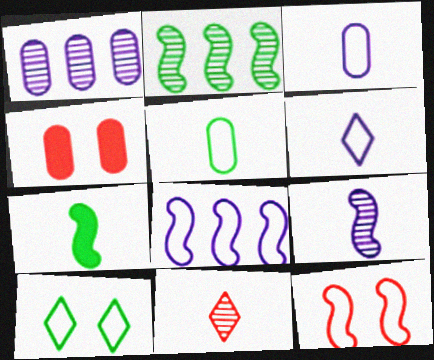[[1, 4, 5], 
[2, 4, 6], 
[3, 7, 11]]